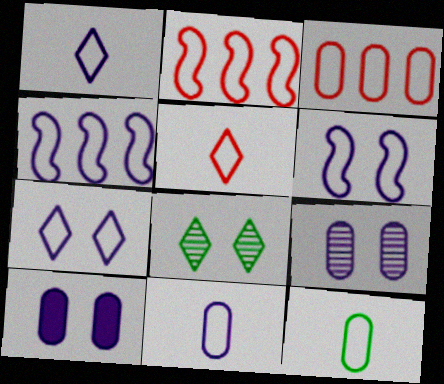[[2, 7, 12], 
[4, 7, 11]]